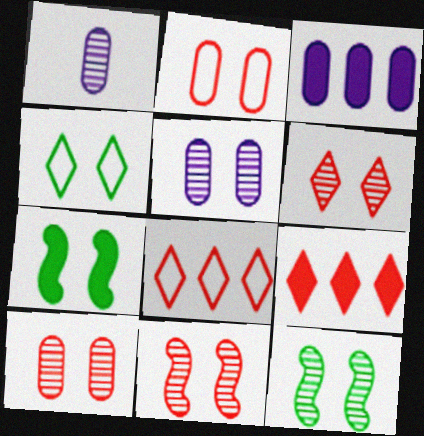[[1, 7, 8], 
[5, 6, 12], 
[6, 10, 11]]